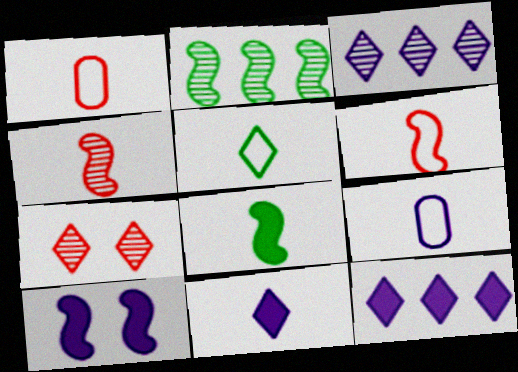[[2, 6, 10], 
[3, 9, 10], 
[5, 6, 9], 
[5, 7, 12]]